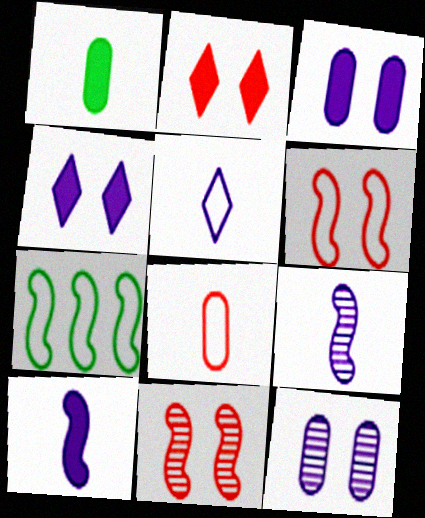[[7, 10, 11]]